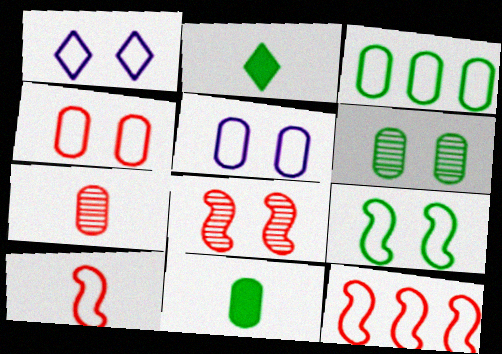[[1, 3, 10], 
[1, 4, 9], 
[3, 6, 11]]